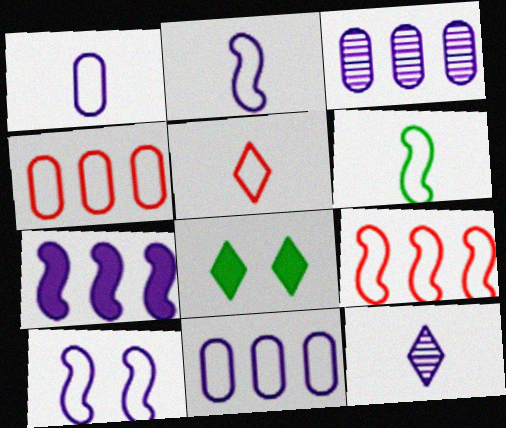[[1, 5, 6], 
[6, 9, 10]]